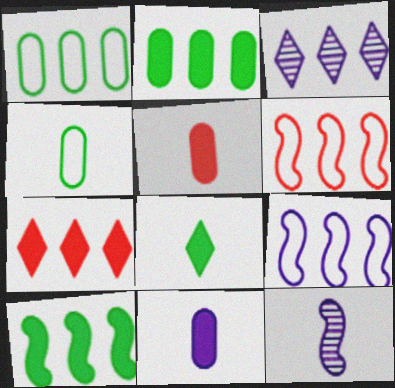[[2, 3, 6]]